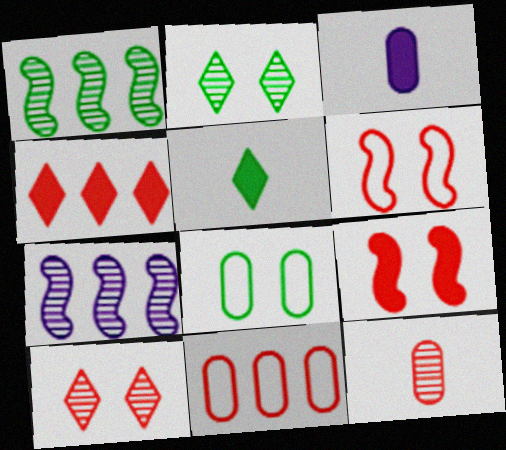[[1, 5, 8], 
[2, 7, 12], 
[4, 6, 12]]